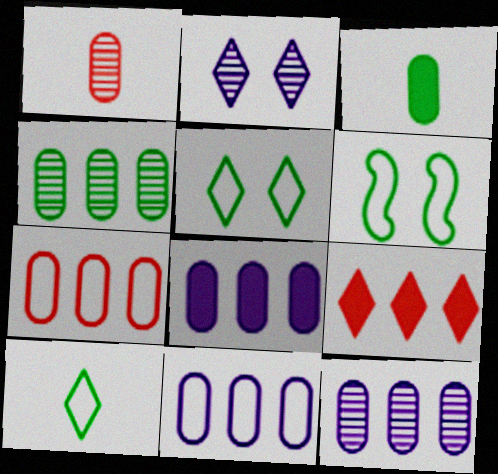[[2, 9, 10], 
[4, 7, 8], 
[8, 11, 12]]